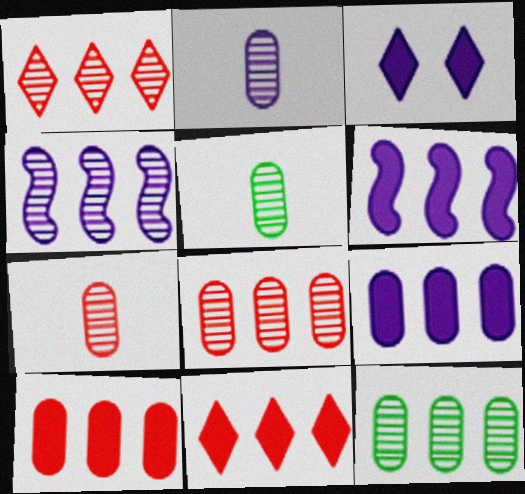[[1, 4, 12], 
[2, 5, 7]]